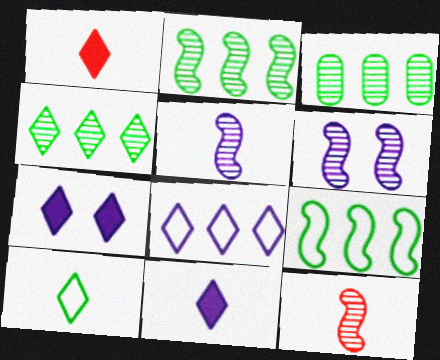[[2, 3, 4], 
[2, 6, 12]]